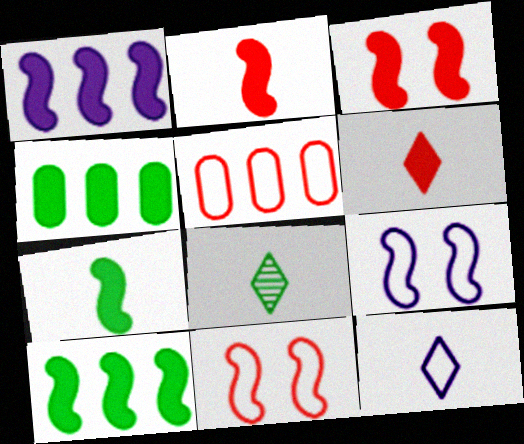[[1, 3, 7], 
[6, 8, 12]]